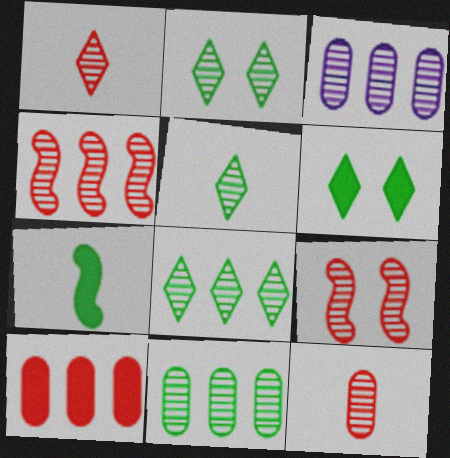[[2, 5, 8], 
[3, 4, 8], 
[3, 5, 9]]